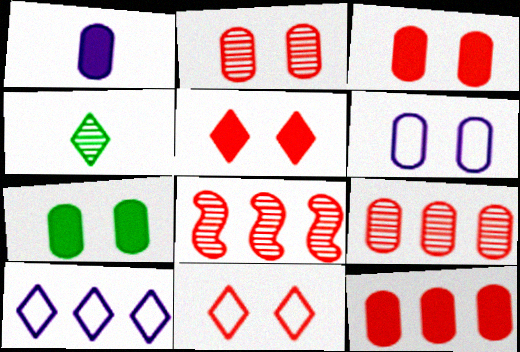[[1, 7, 12], 
[2, 6, 7], 
[4, 5, 10]]